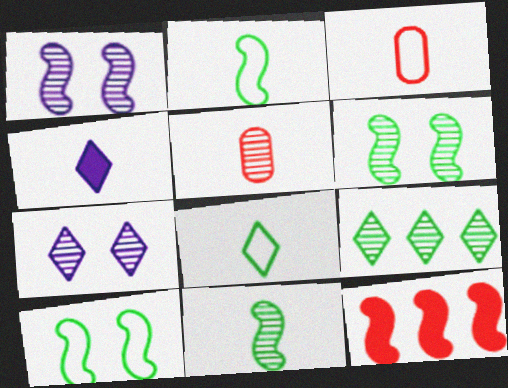[[1, 2, 12], 
[1, 5, 9], 
[2, 4, 5], 
[3, 4, 11]]